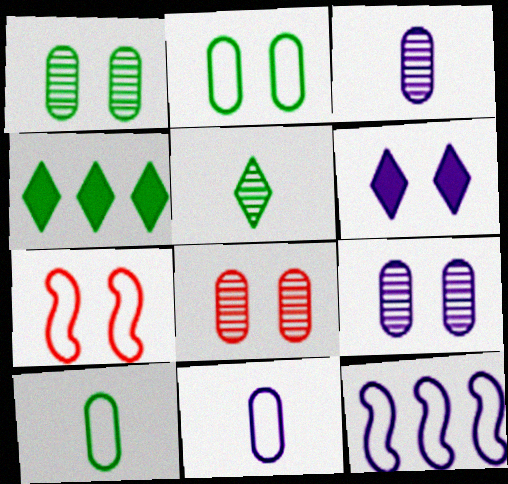[[1, 6, 7], 
[1, 8, 9], 
[3, 4, 7], 
[3, 6, 12]]